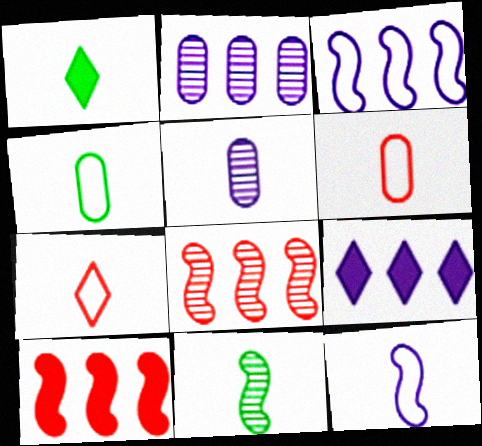[[1, 4, 11], 
[2, 3, 9], 
[4, 7, 12]]